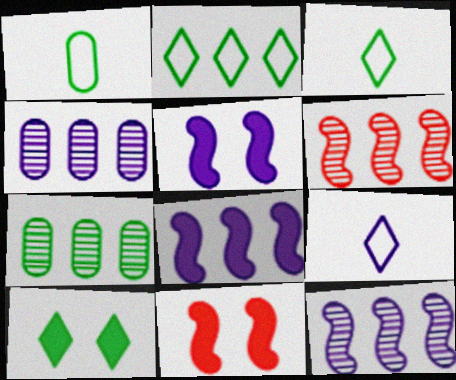[[3, 4, 11], 
[4, 5, 9], 
[7, 9, 11]]